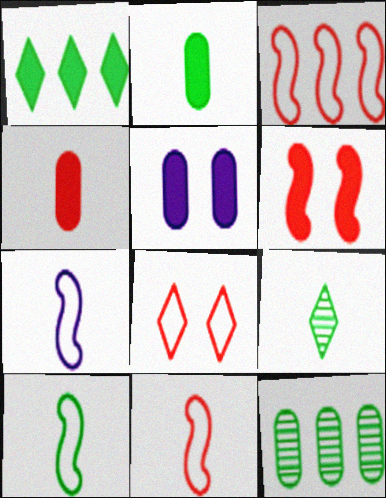[[2, 9, 10], 
[3, 5, 9], 
[4, 7, 9], 
[7, 10, 11]]